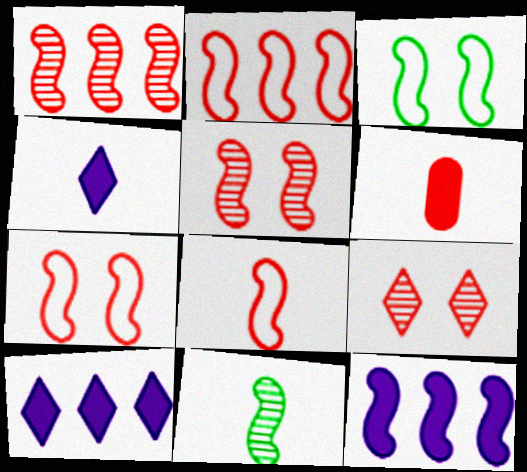[[2, 6, 9], 
[2, 7, 8], 
[7, 11, 12]]